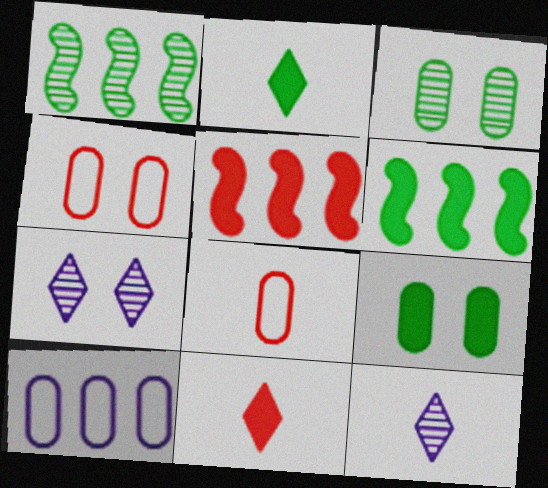[[2, 6, 9], 
[4, 6, 12], 
[6, 7, 8]]